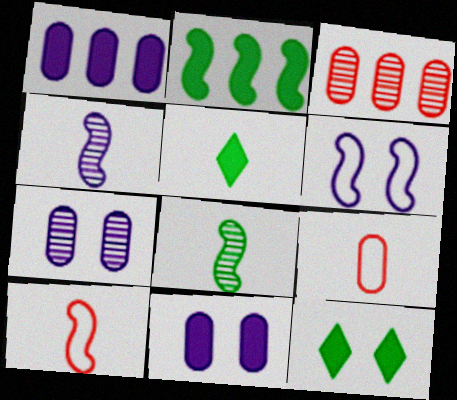[[3, 5, 6], 
[4, 5, 9]]